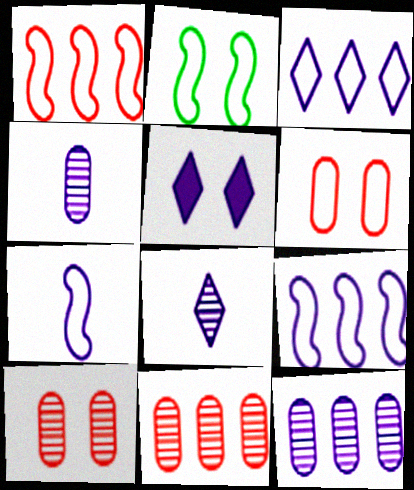[[1, 2, 7], 
[2, 5, 10], 
[3, 5, 8], 
[4, 5, 9], 
[5, 7, 12]]